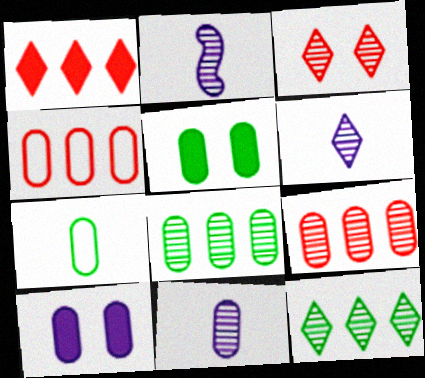[[2, 3, 8], 
[2, 6, 11], 
[3, 6, 12], 
[4, 5, 11], 
[5, 7, 8], 
[7, 9, 10]]